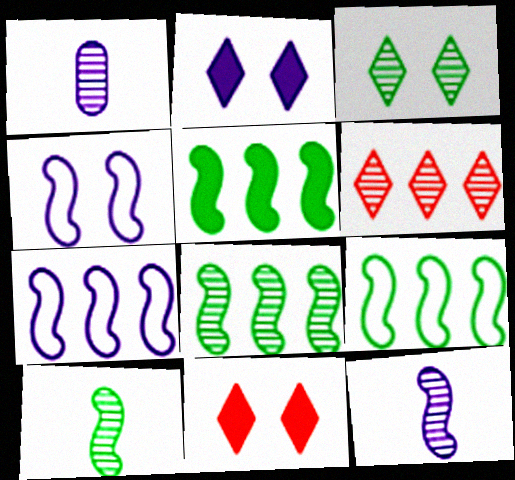[[1, 2, 7], 
[1, 9, 11], 
[5, 8, 9]]